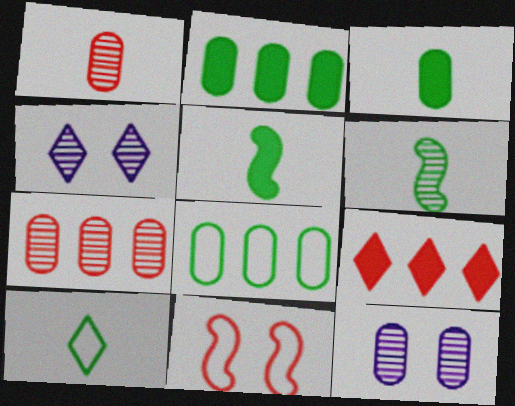[[1, 9, 11], 
[3, 6, 10], 
[4, 6, 7], 
[4, 9, 10]]